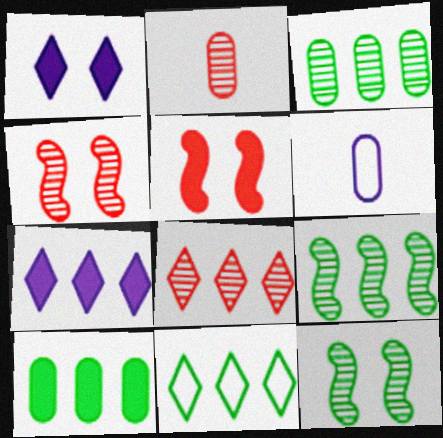[[2, 4, 8], 
[7, 8, 11], 
[9, 10, 11]]